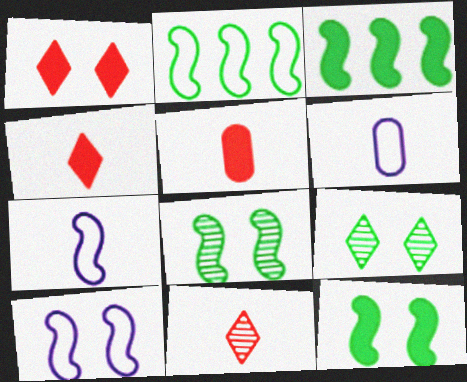[]